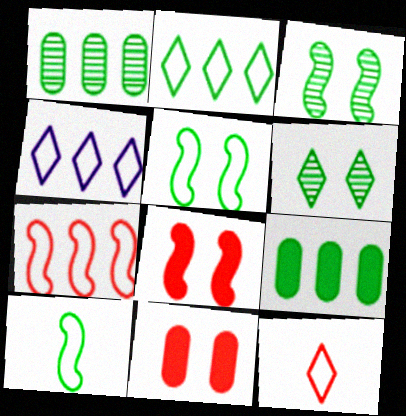[[6, 9, 10]]